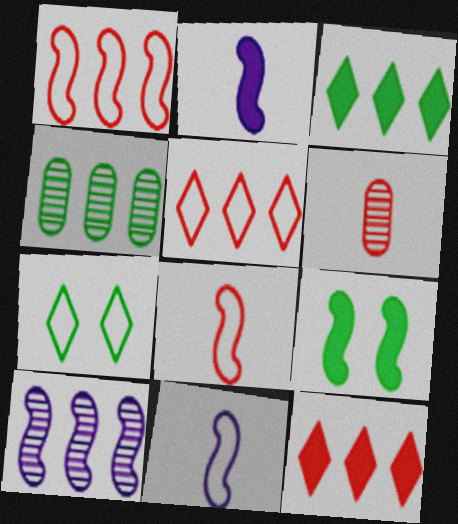[[8, 9, 10]]